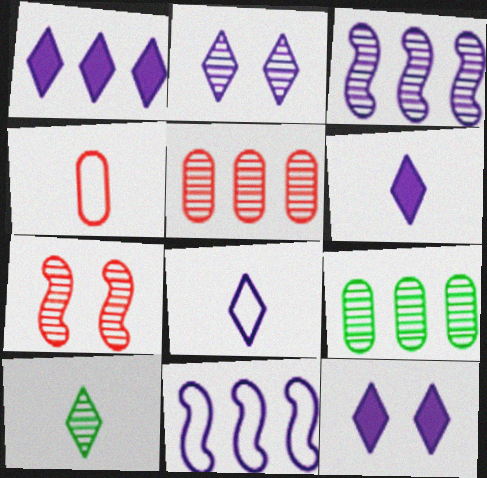[[1, 2, 8], 
[1, 6, 12]]